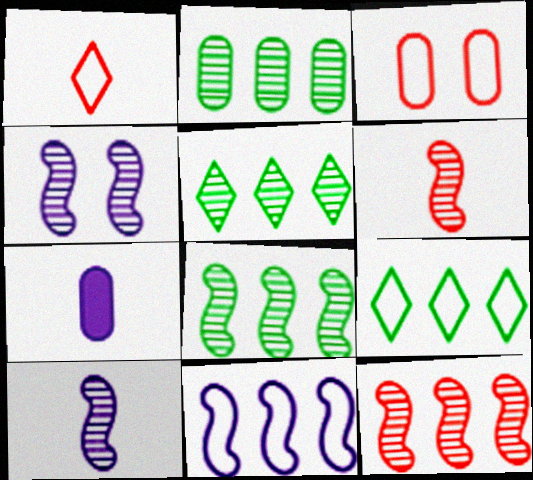[[2, 3, 7], 
[2, 5, 8], 
[4, 6, 8]]